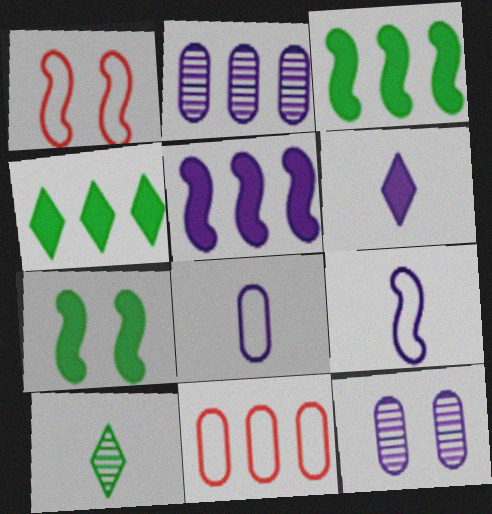[]